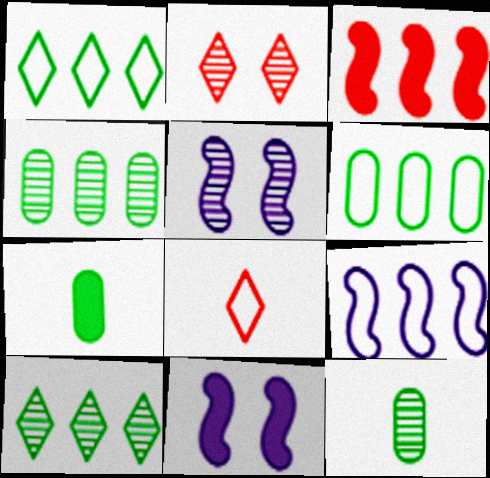[[2, 7, 9], 
[4, 8, 11]]